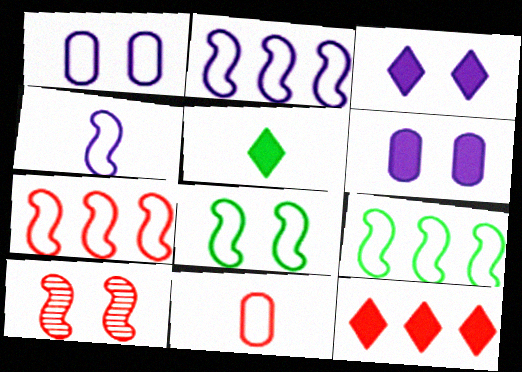[[2, 7, 9], 
[3, 5, 12], 
[4, 7, 8], 
[10, 11, 12]]